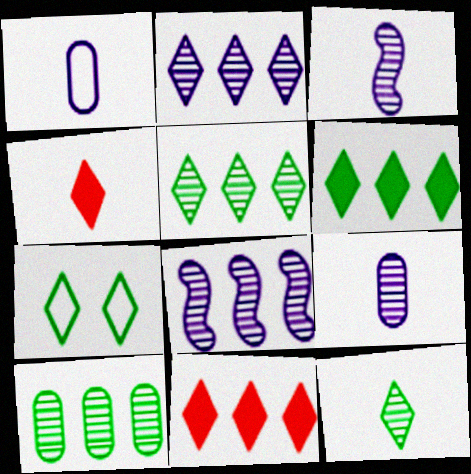[[2, 4, 7], 
[6, 7, 12]]